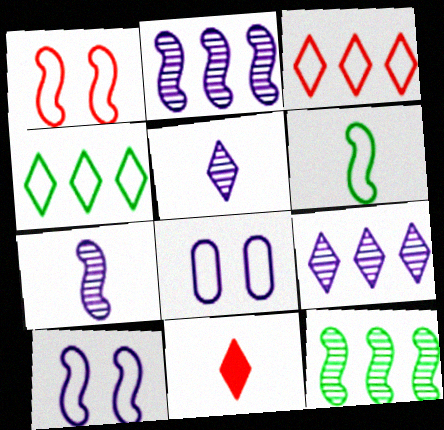[[3, 6, 8], 
[8, 11, 12]]